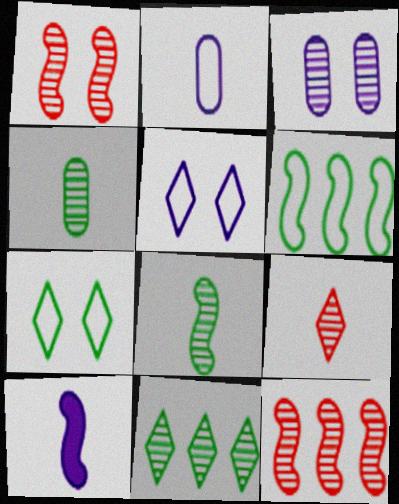[[1, 6, 10]]